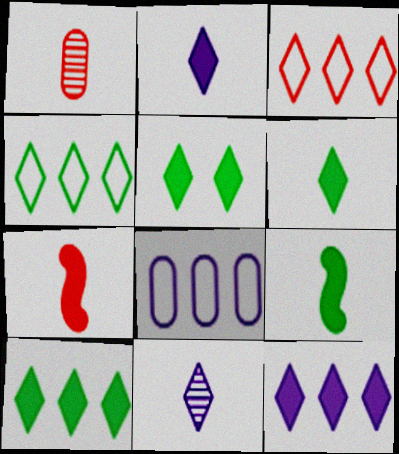[[3, 5, 11], 
[5, 6, 10]]